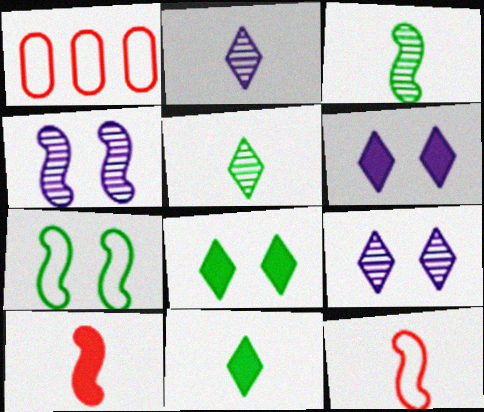[[1, 3, 6], 
[1, 4, 11]]